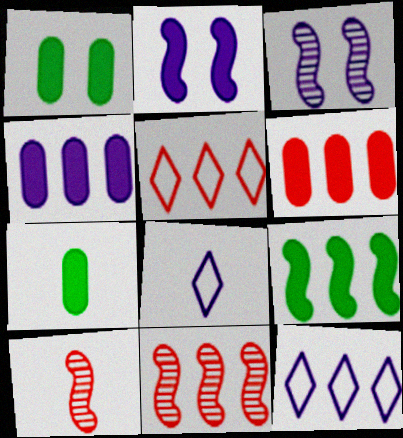[[1, 8, 11], 
[1, 10, 12], 
[3, 4, 8], 
[3, 5, 7], 
[5, 6, 11], 
[7, 8, 10]]